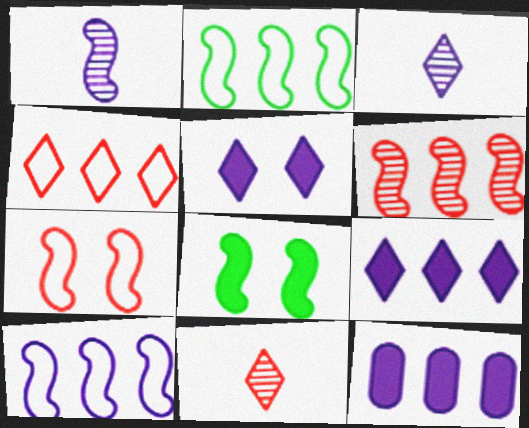[]